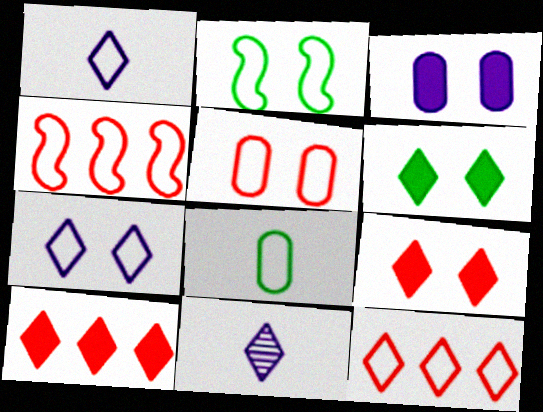[[2, 5, 7], 
[4, 7, 8], 
[6, 11, 12]]